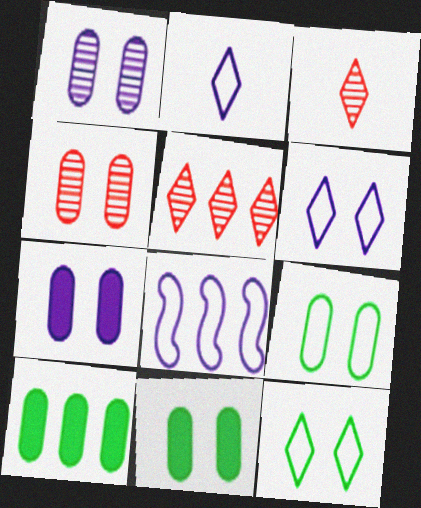[[3, 8, 11], 
[4, 7, 9], 
[5, 8, 10]]